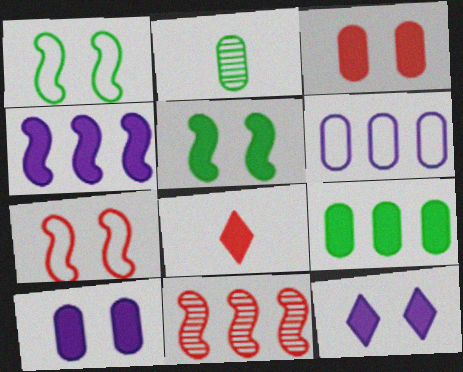[[2, 3, 6], 
[3, 5, 12]]